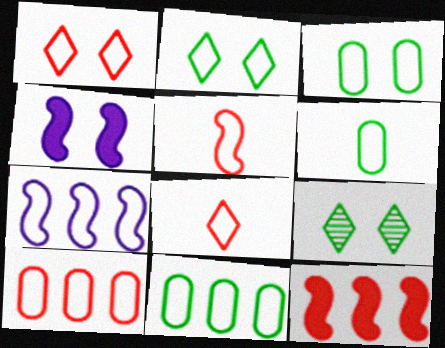[[1, 5, 10], 
[1, 6, 7], 
[3, 6, 11], 
[3, 7, 8]]